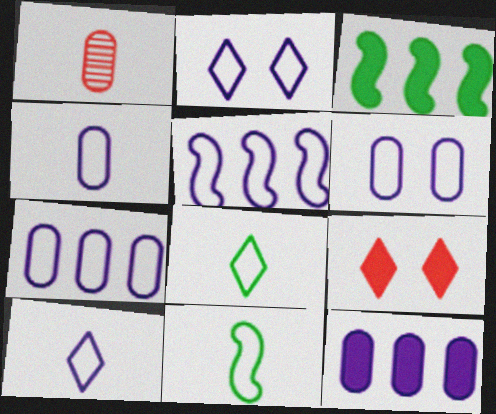[[1, 2, 3], 
[2, 4, 5], 
[4, 6, 7], 
[5, 6, 10]]